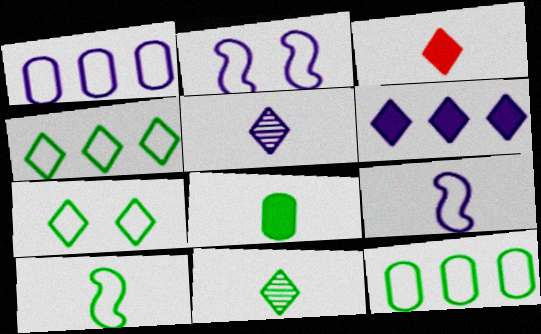[[7, 10, 12], 
[8, 10, 11]]